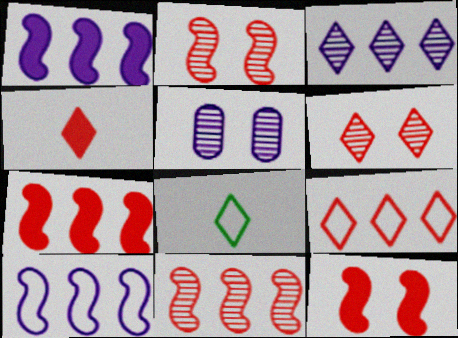[[4, 6, 9], 
[5, 7, 8]]